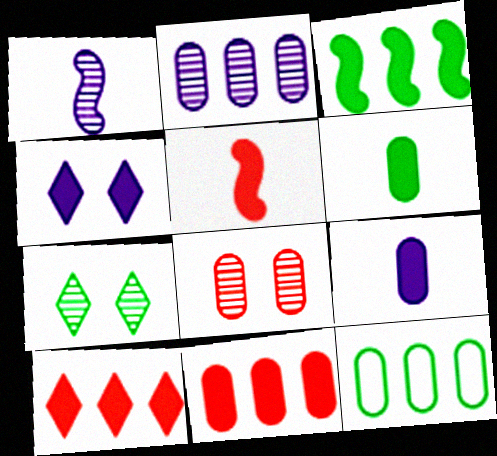[[2, 11, 12], 
[8, 9, 12]]